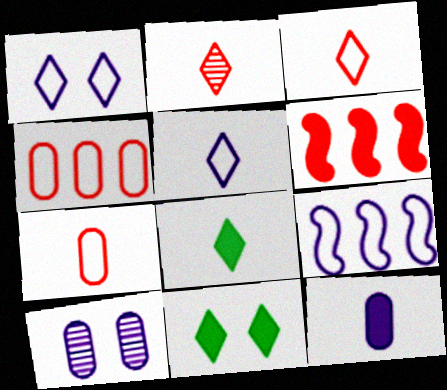[[2, 5, 8], 
[6, 11, 12]]